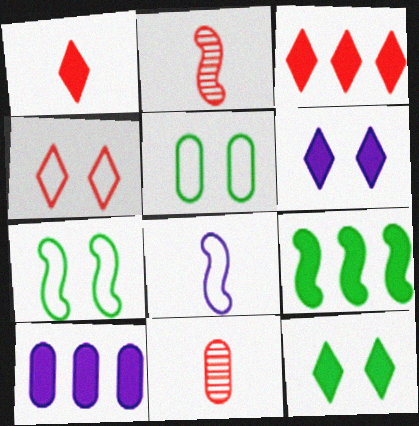[[3, 9, 10], 
[5, 10, 11]]